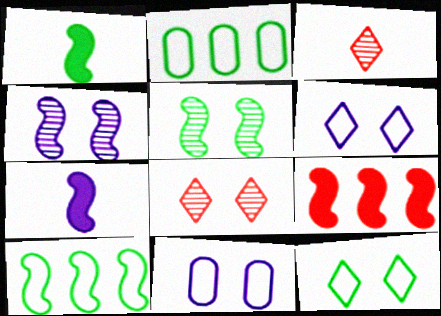[[1, 5, 10], 
[2, 7, 8]]